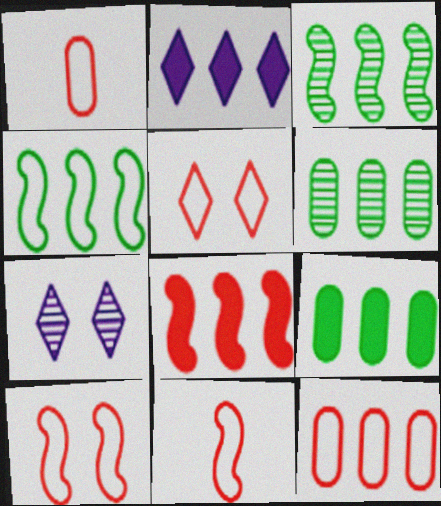[[2, 3, 12], 
[2, 8, 9], 
[5, 11, 12], 
[7, 9, 11]]